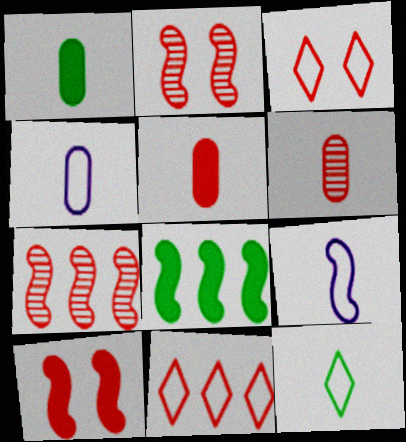[[1, 4, 6], 
[2, 5, 11], 
[2, 8, 9], 
[3, 5, 7], 
[6, 10, 11]]